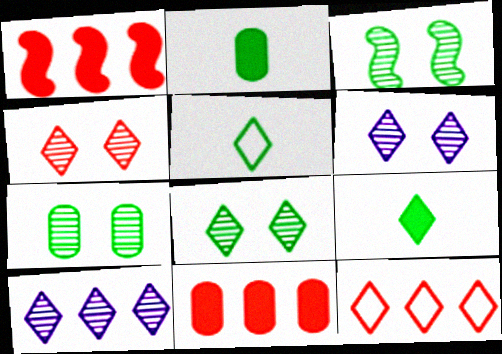[[3, 7, 8], 
[4, 6, 8], 
[6, 9, 12]]